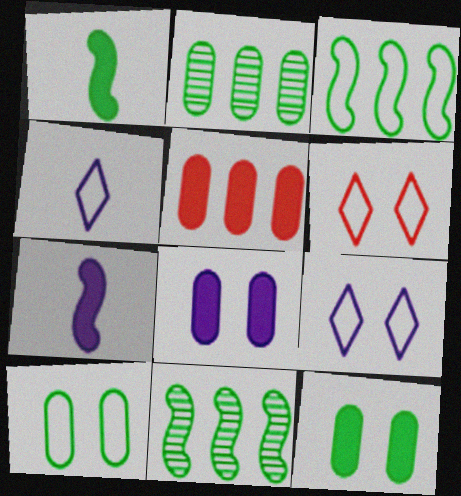[[2, 6, 7]]